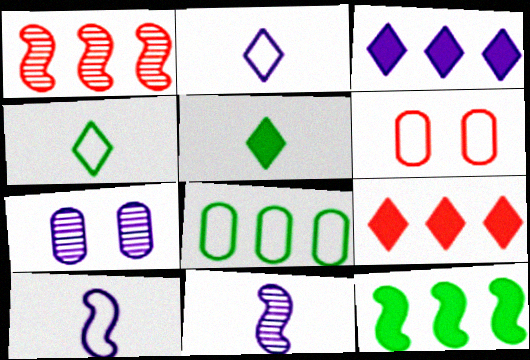[[1, 3, 8], 
[3, 7, 10]]